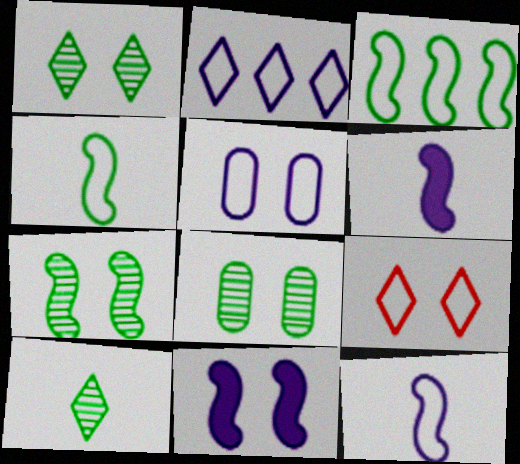[[1, 7, 8], 
[2, 5, 12], 
[8, 9, 11]]